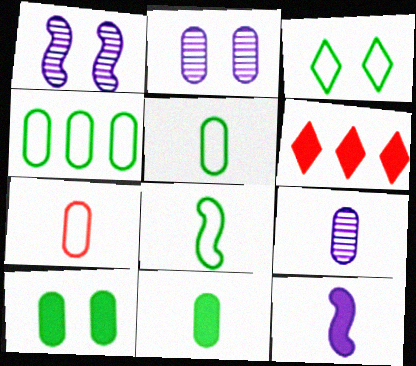[[1, 5, 6], 
[2, 6, 8], 
[3, 4, 8], 
[6, 10, 12], 
[7, 9, 11]]